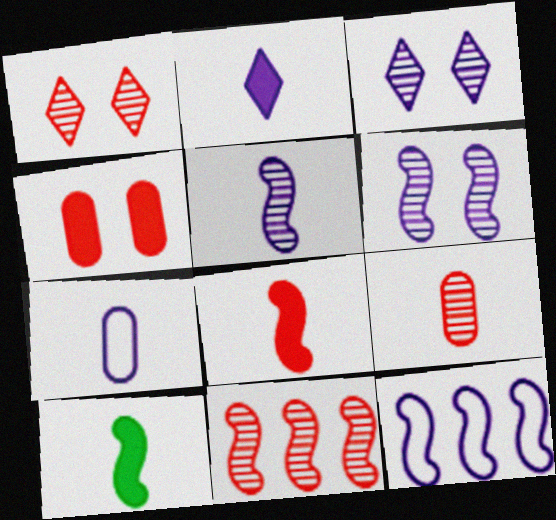[[1, 9, 11], 
[2, 5, 7]]